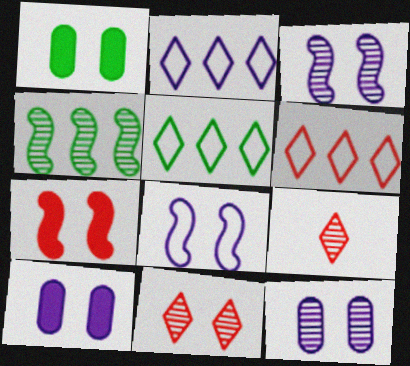[[1, 8, 11], 
[2, 5, 6], 
[4, 9, 12]]